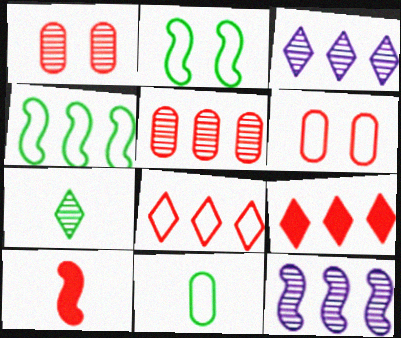[[1, 7, 12], 
[1, 8, 10], 
[2, 10, 12]]